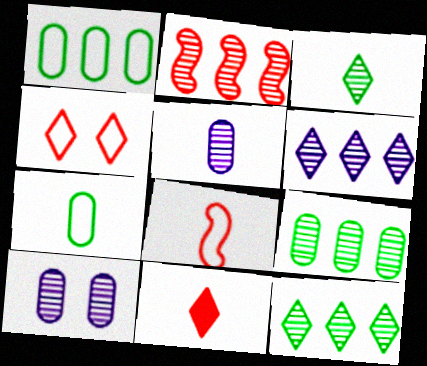[[2, 3, 10], 
[2, 6, 9]]